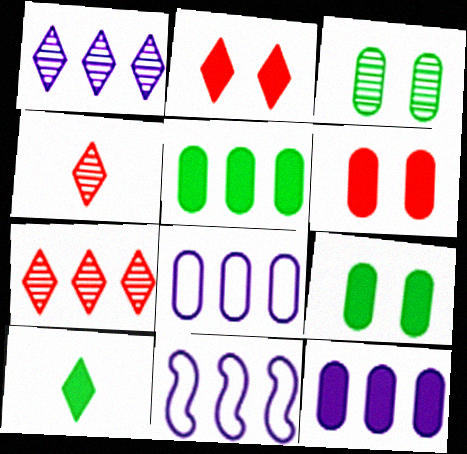[[1, 11, 12], 
[4, 9, 11], 
[5, 7, 11]]